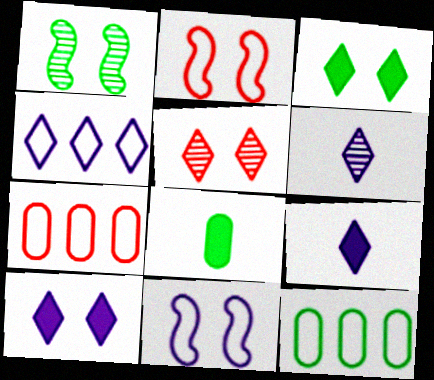[[1, 7, 9], 
[4, 6, 10]]